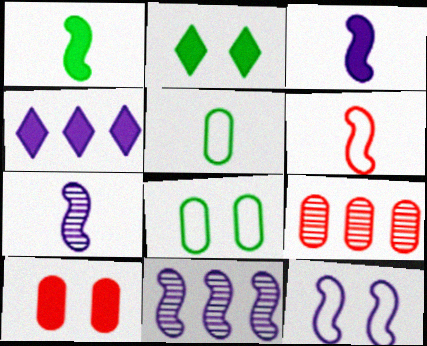[[1, 4, 10], 
[1, 6, 7], 
[3, 11, 12]]